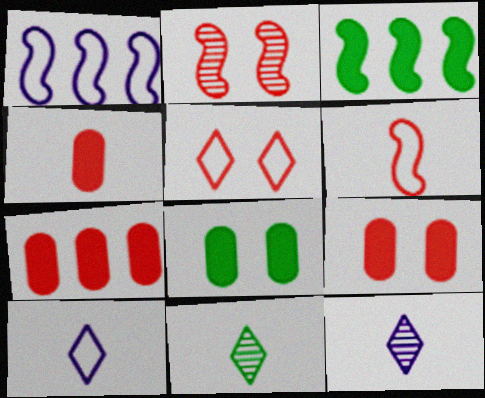[[1, 9, 11], 
[2, 5, 9], 
[4, 7, 9]]